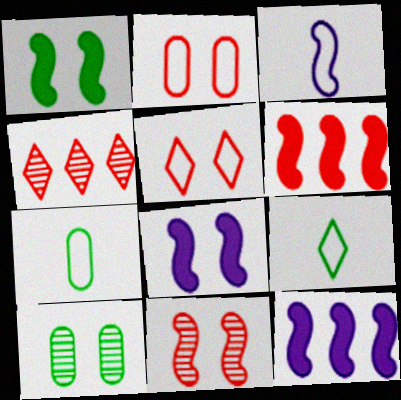[[4, 7, 8], 
[5, 8, 10]]